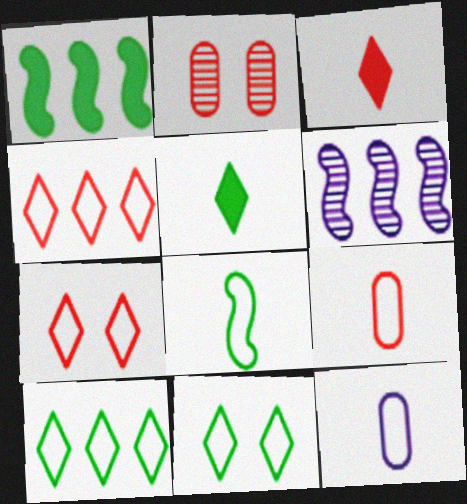[]